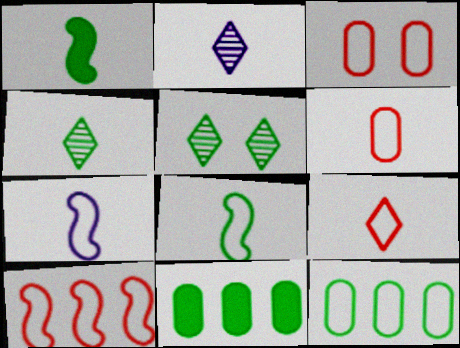[[1, 2, 6], 
[1, 5, 12], 
[3, 9, 10], 
[5, 8, 11]]